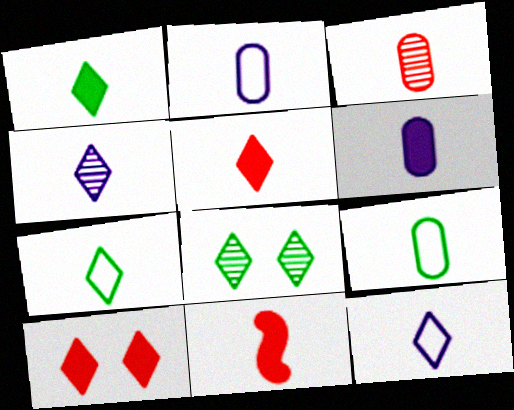[[1, 6, 11], 
[3, 6, 9], 
[4, 5, 7], 
[4, 9, 11]]